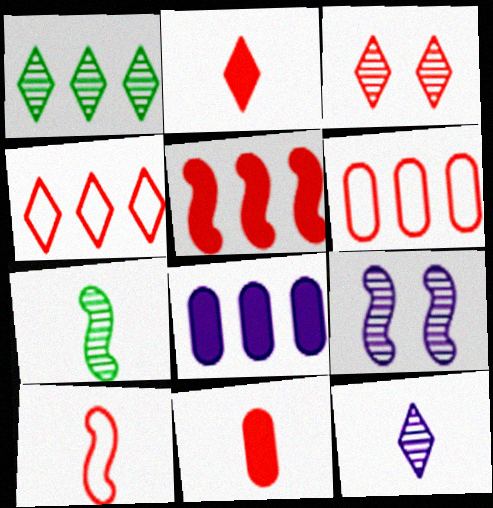[[1, 3, 12], 
[2, 3, 4]]